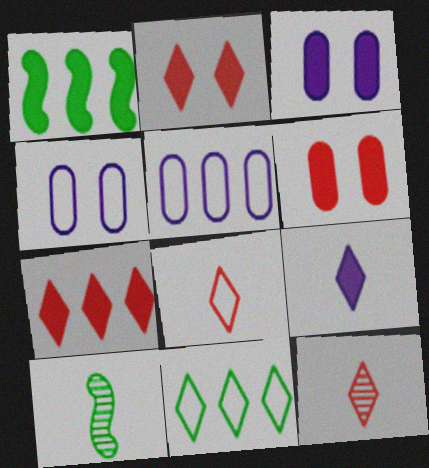[[1, 4, 12], 
[1, 6, 9], 
[2, 5, 10], 
[4, 7, 10]]